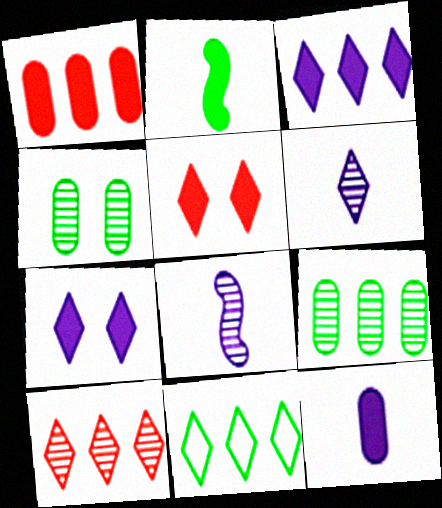[[1, 2, 7], 
[2, 4, 11], 
[3, 10, 11], 
[4, 8, 10], 
[5, 6, 11]]